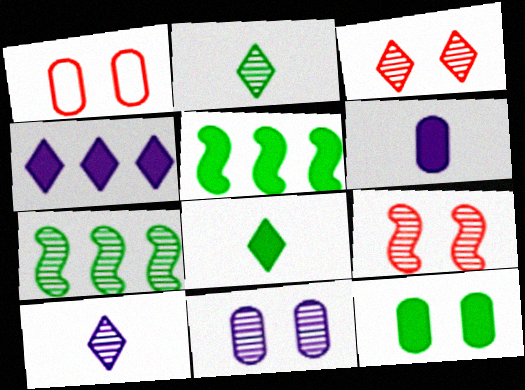[[1, 5, 10], 
[1, 11, 12], 
[5, 8, 12]]